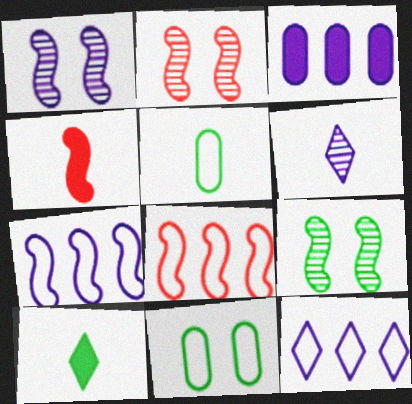[[1, 2, 9], 
[2, 4, 8], 
[4, 5, 6], 
[4, 7, 9]]